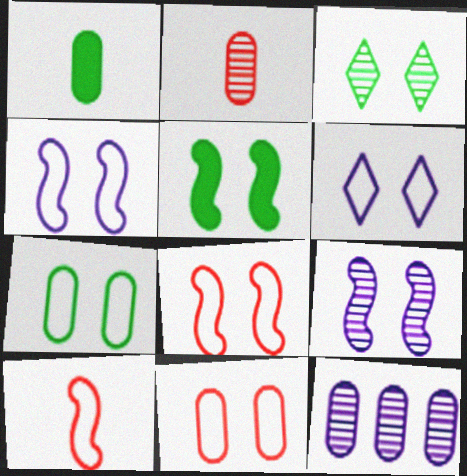[[1, 11, 12], 
[3, 5, 7], 
[5, 8, 9], 
[6, 7, 8]]